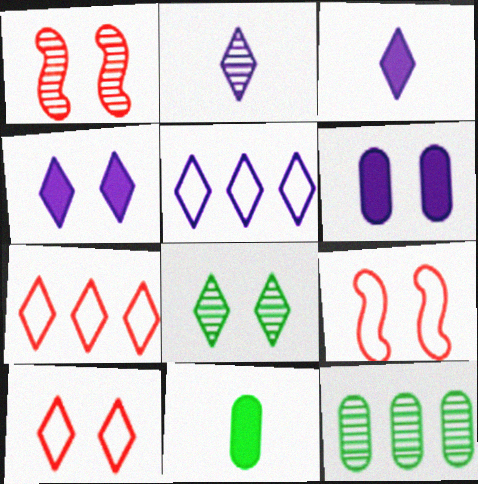[[1, 2, 12], 
[1, 5, 11], 
[2, 4, 5], 
[3, 7, 8], 
[3, 9, 12], 
[4, 8, 10], 
[6, 8, 9]]